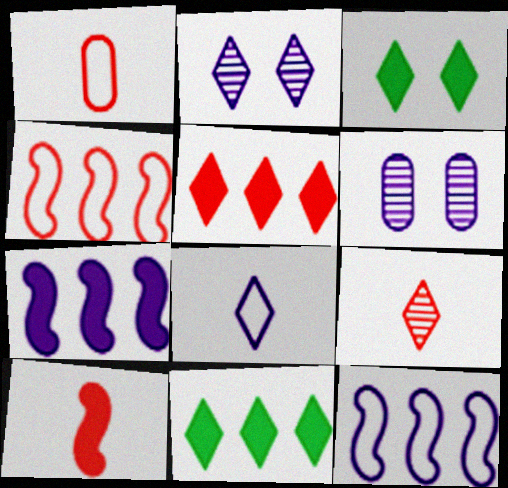[[1, 9, 10], 
[6, 7, 8]]